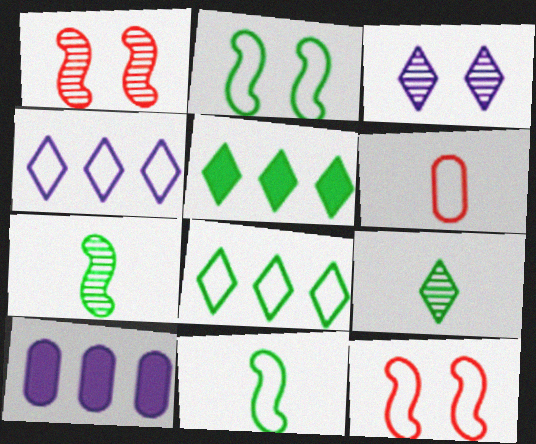[[2, 4, 6], 
[9, 10, 12]]